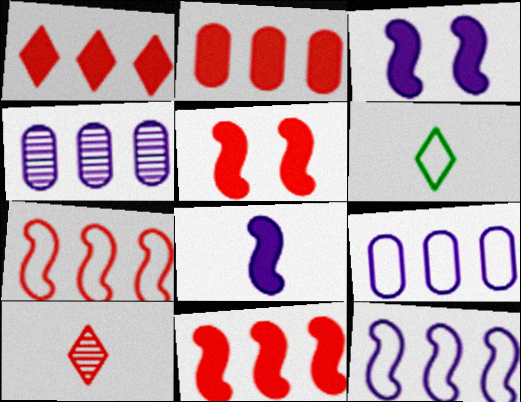[[1, 2, 11], 
[4, 5, 6]]